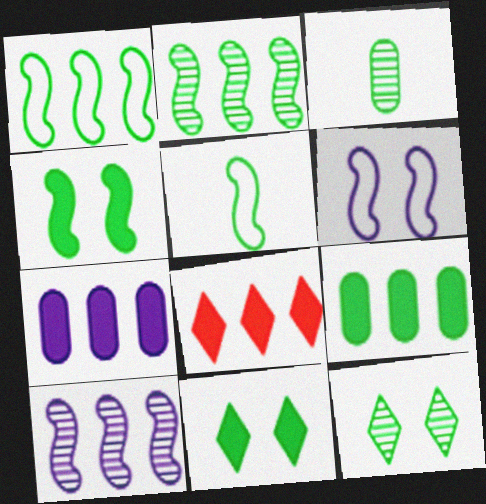[[1, 3, 11], 
[2, 3, 12], 
[2, 4, 5], 
[3, 6, 8], 
[5, 9, 12]]